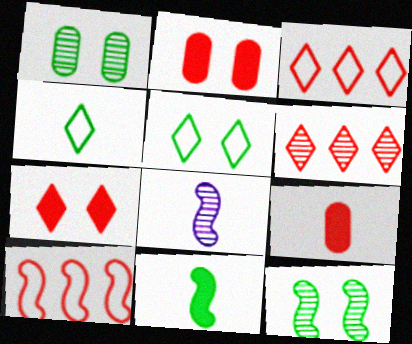[[1, 6, 8], 
[4, 8, 9]]